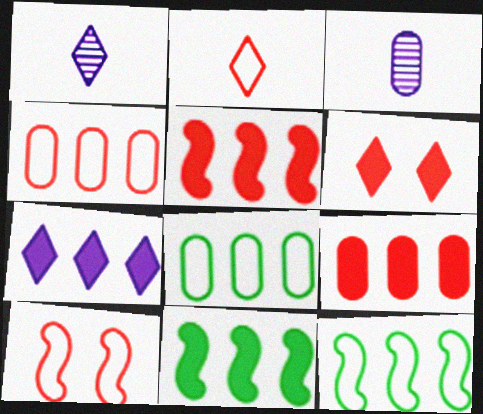[[2, 4, 10], 
[3, 6, 12], 
[7, 9, 11]]